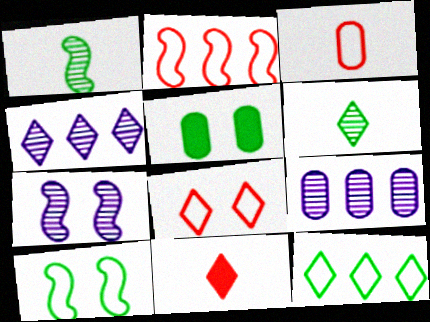[[1, 5, 12], 
[2, 3, 8], 
[3, 5, 9], 
[5, 7, 8], 
[9, 10, 11]]